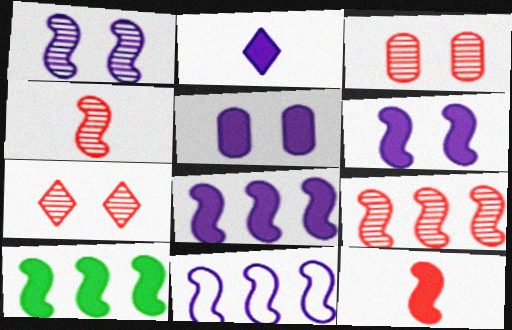[[2, 5, 8], 
[6, 10, 12], 
[9, 10, 11]]